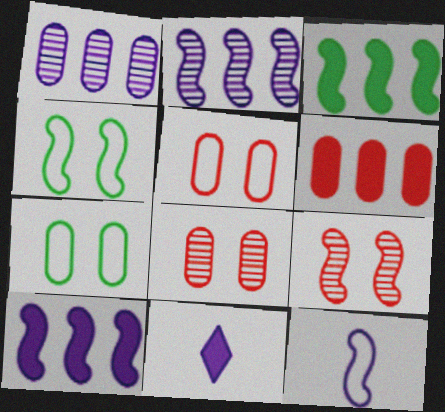[[3, 9, 12]]